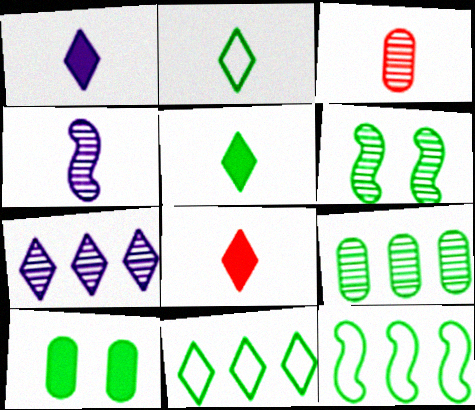[[1, 5, 8], 
[3, 6, 7]]